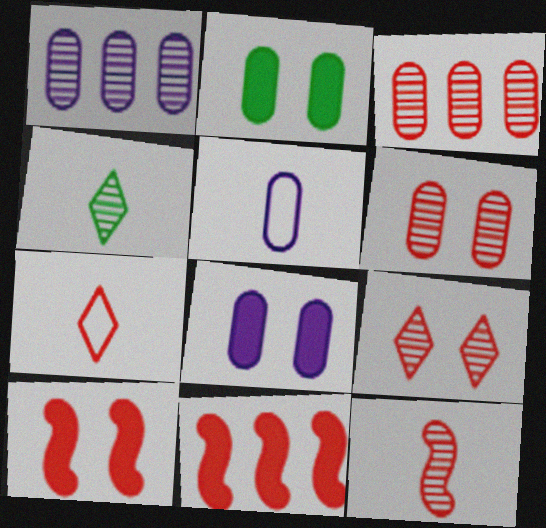[[1, 5, 8], 
[2, 3, 5], 
[3, 7, 10], 
[3, 9, 12], 
[6, 7, 11]]